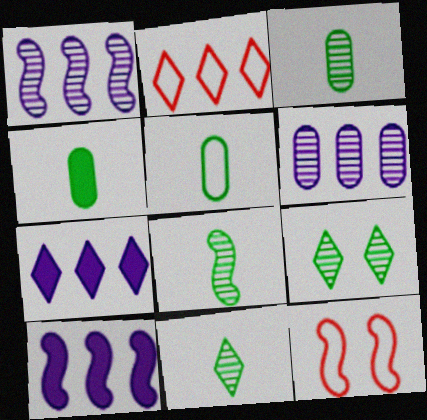[[3, 4, 5], 
[3, 7, 12], 
[3, 8, 11], 
[8, 10, 12]]